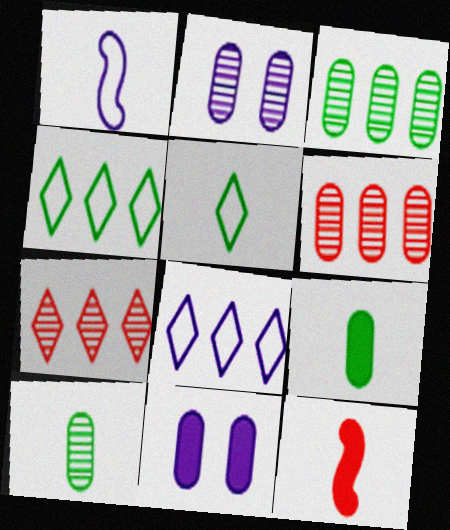[[2, 4, 12], 
[2, 6, 10]]